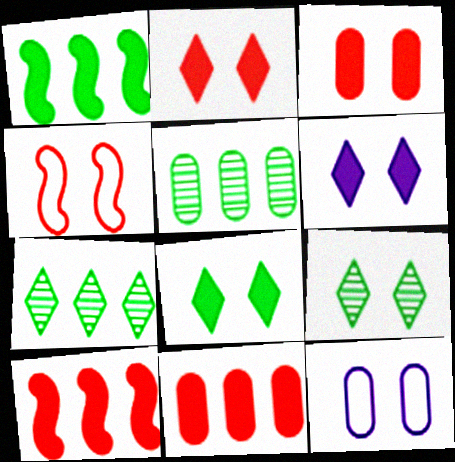[[2, 6, 8]]